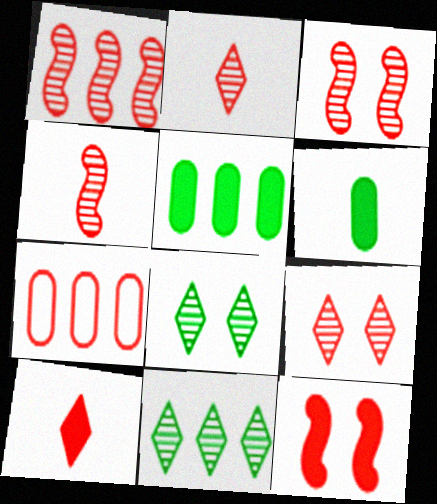[[1, 3, 4], 
[2, 7, 12], 
[3, 7, 10]]